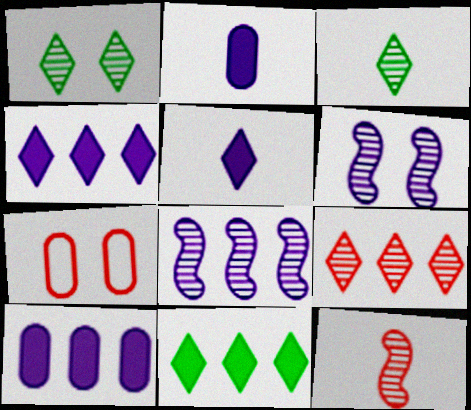[]